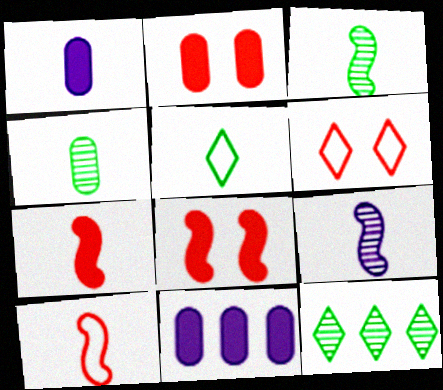[[3, 6, 11]]